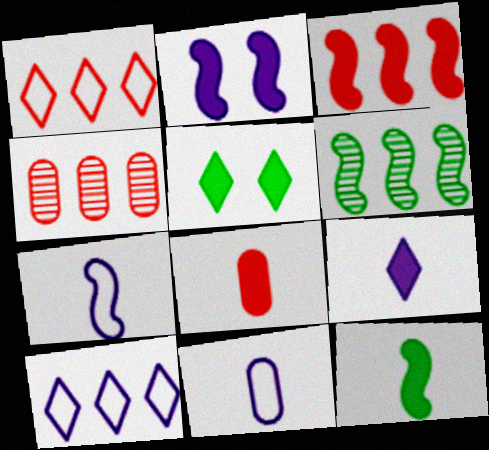[[1, 3, 4], 
[2, 3, 12], 
[4, 5, 7], 
[8, 9, 12]]